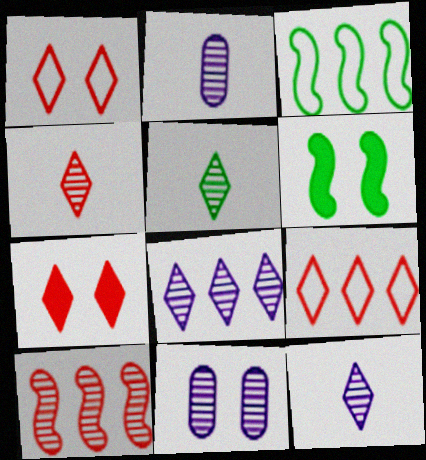[[1, 6, 11], 
[2, 3, 7], 
[2, 6, 9], 
[4, 5, 12], 
[4, 7, 9], 
[5, 10, 11]]